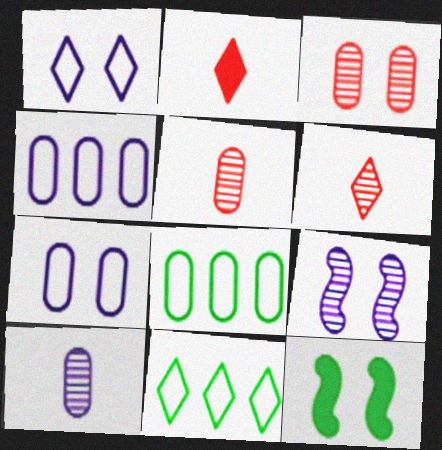[[1, 3, 12], 
[2, 8, 9], 
[4, 6, 12]]